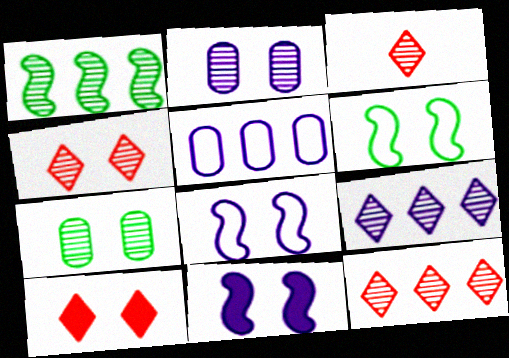[[1, 2, 3], 
[2, 6, 10], 
[3, 4, 12], 
[7, 8, 10]]